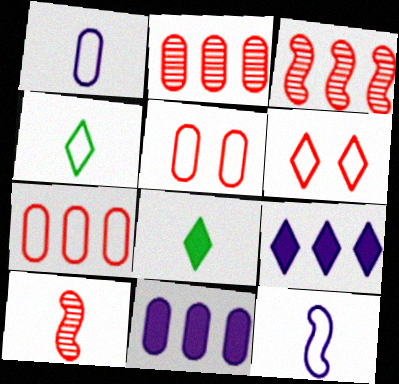[[1, 8, 10]]